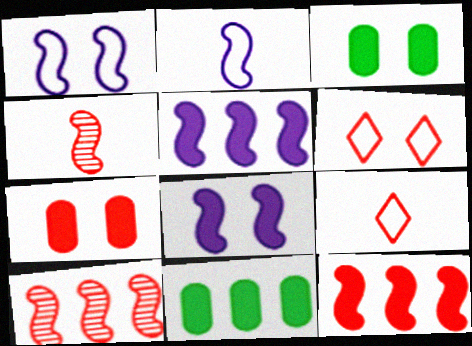[[7, 9, 10]]